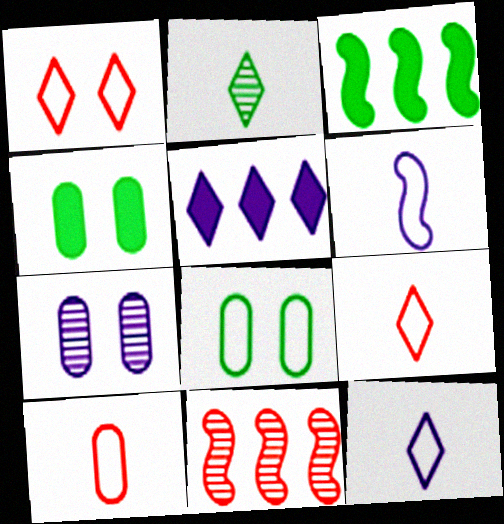[[1, 2, 5], 
[2, 3, 8], 
[2, 7, 11], 
[3, 7, 9], 
[4, 11, 12], 
[5, 6, 7]]